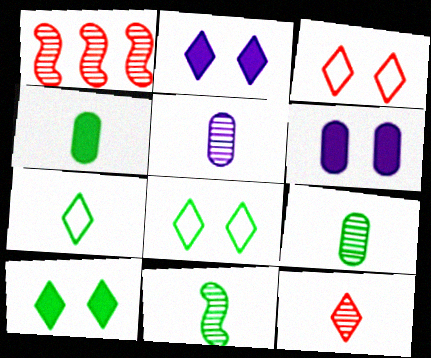[[1, 6, 7], 
[4, 7, 11], 
[5, 11, 12]]